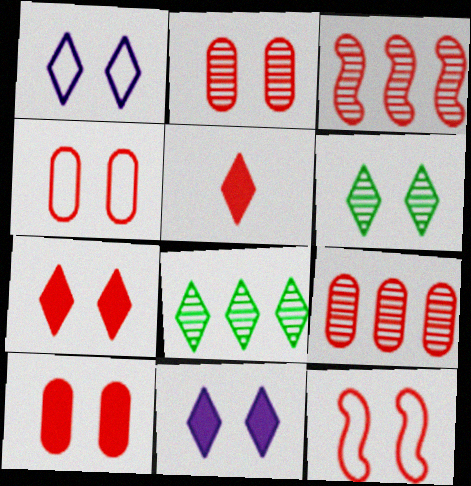[[1, 5, 8], 
[1, 6, 7], 
[2, 4, 10], 
[2, 7, 12], 
[3, 4, 5], 
[5, 9, 12]]